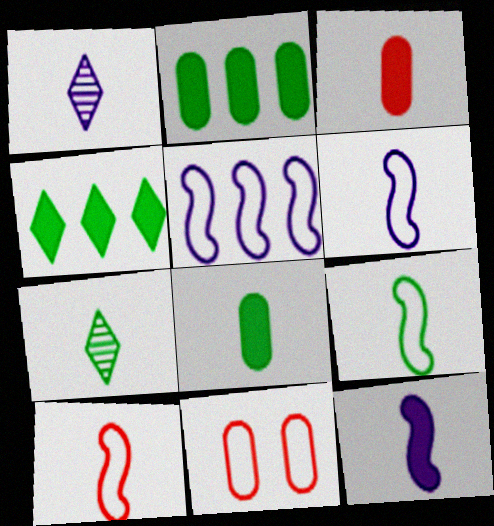[[1, 3, 9], 
[1, 8, 10], 
[3, 6, 7], 
[6, 9, 10], 
[7, 8, 9]]